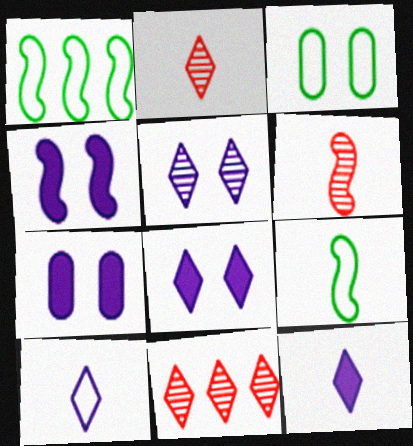[[1, 2, 7], 
[1, 4, 6], 
[4, 7, 8], 
[7, 9, 11]]